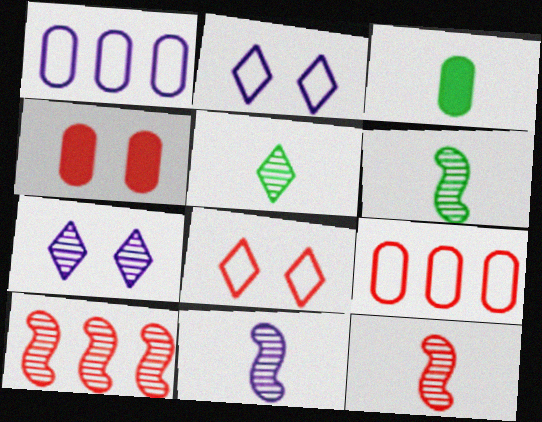[[2, 3, 10], 
[6, 11, 12]]